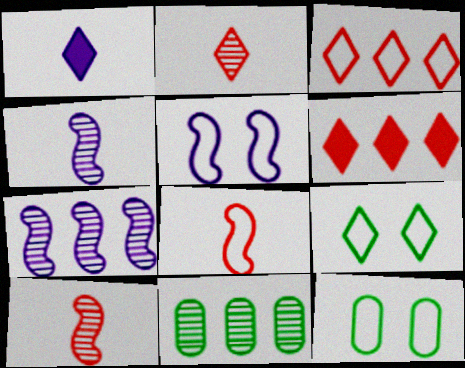[[4, 6, 12]]